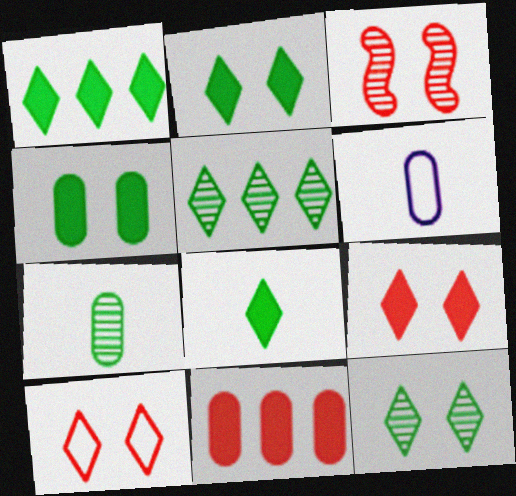[[1, 2, 8], 
[1, 3, 6]]